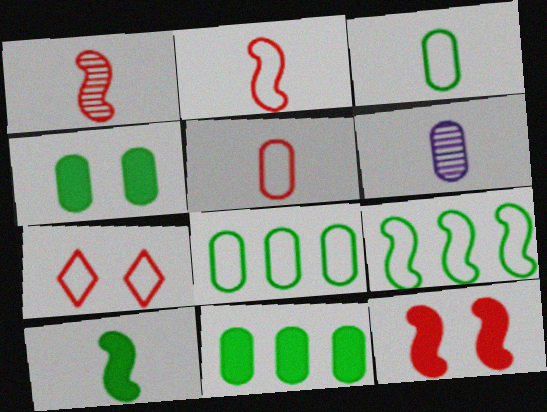[]